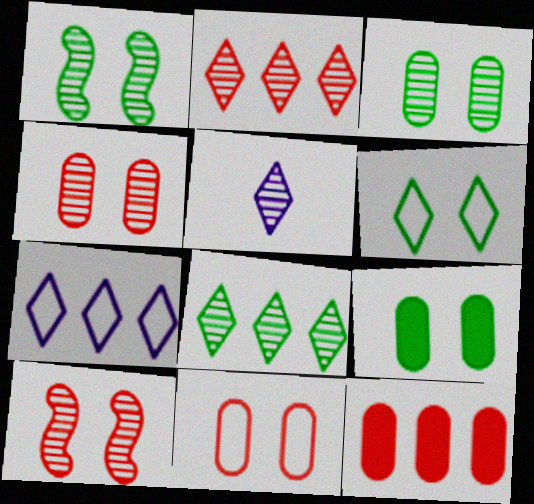[[1, 6, 9]]